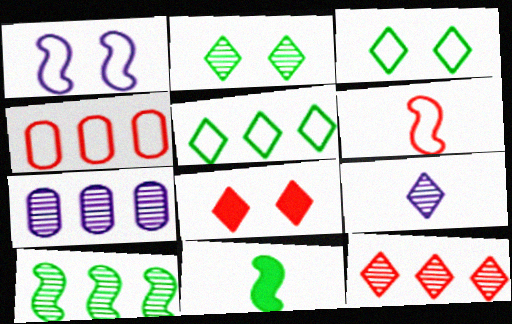[[2, 9, 12], 
[5, 8, 9], 
[7, 10, 12]]